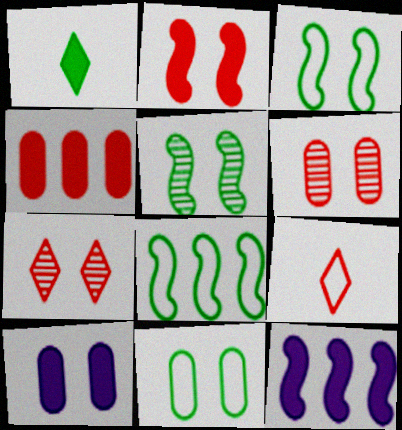[[3, 7, 10], 
[6, 10, 11]]